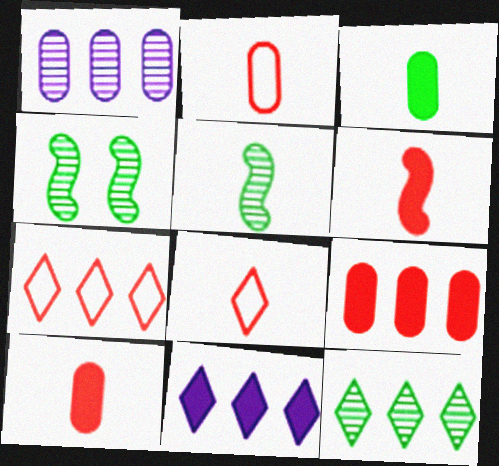[[2, 4, 11], 
[7, 11, 12]]